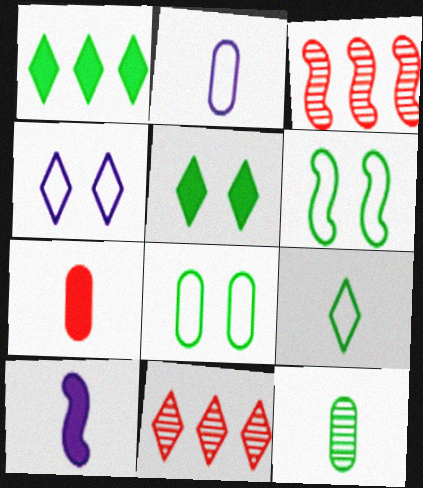[[1, 6, 12], 
[2, 3, 5], 
[2, 7, 12], 
[3, 6, 10], 
[8, 10, 11]]